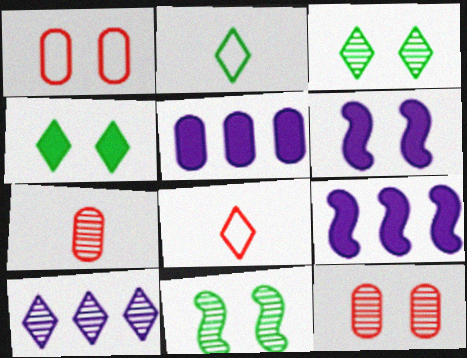[[1, 3, 6], 
[2, 9, 12], 
[4, 8, 10], 
[5, 8, 11], 
[7, 10, 11]]